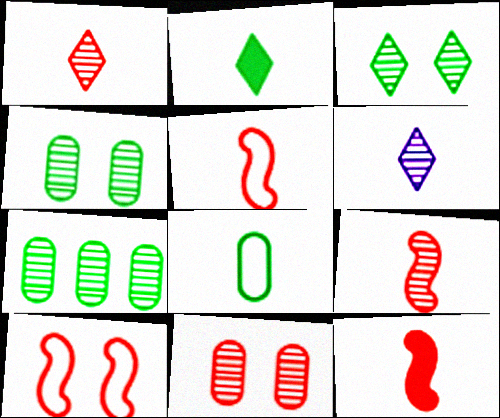[[5, 9, 12], 
[6, 8, 12]]